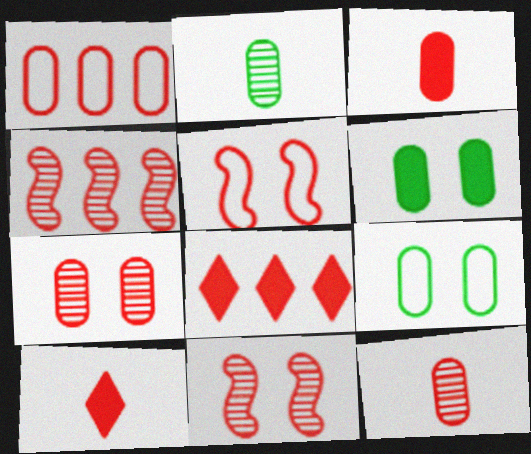[[1, 3, 7], 
[1, 4, 8], 
[1, 10, 11], 
[5, 8, 12]]